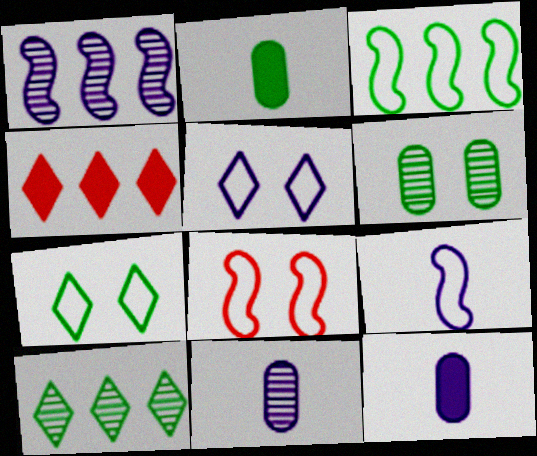[[1, 5, 12], 
[3, 8, 9], 
[4, 6, 9], 
[8, 10, 12]]